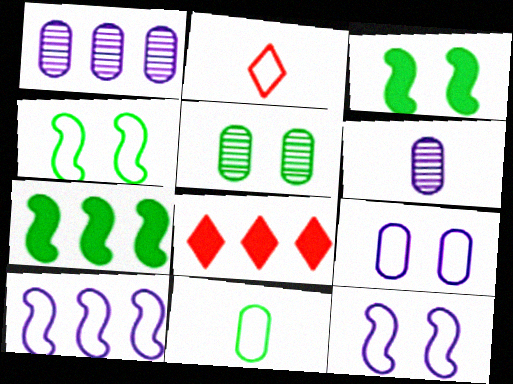[[1, 2, 3], 
[4, 6, 8]]